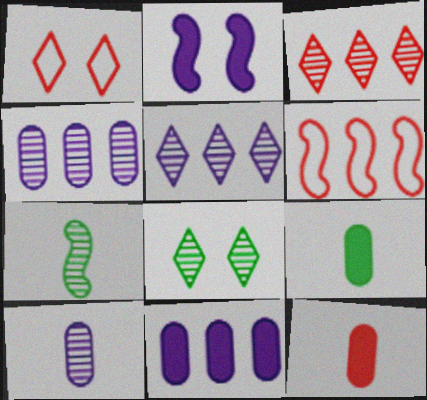[[1, 7, 11], 
[2, 6, 7]]